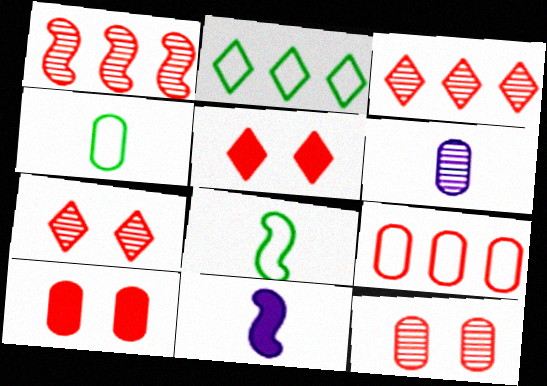[[2, 11, 12]]